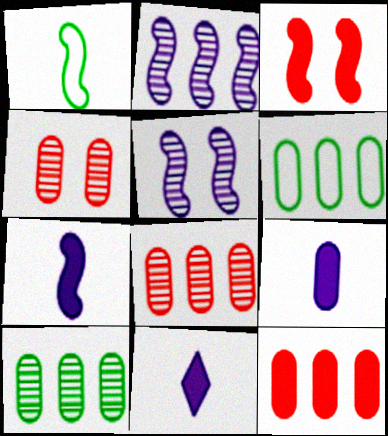[[1, 2, 3], 
[4, 6, 9], 
[7, 9, 11]]